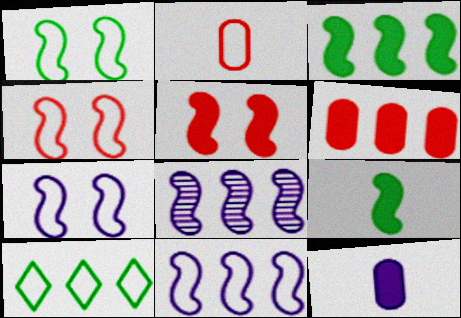[[1, 4, 7], 
[2, 7, 10], 
[4, 8, 9], 
[6, 8, 10]]